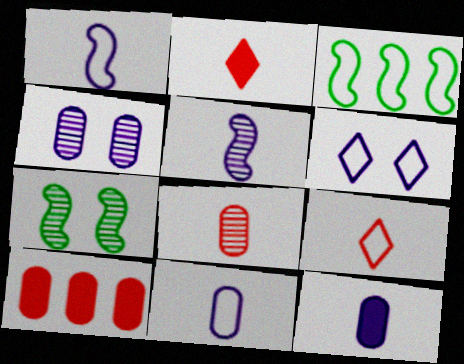[[2, 3, 4]]